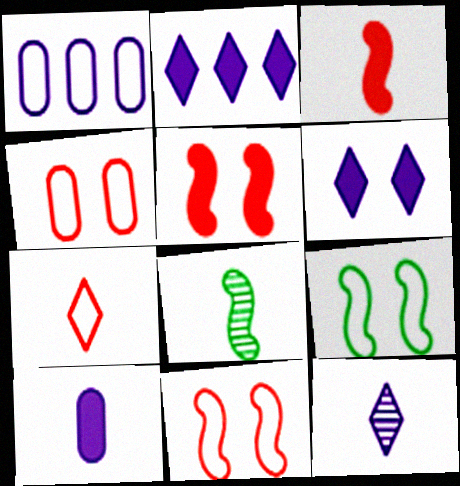[[1, 7, 9], 
[2, 4, 8], 
[7, 8, 10]]